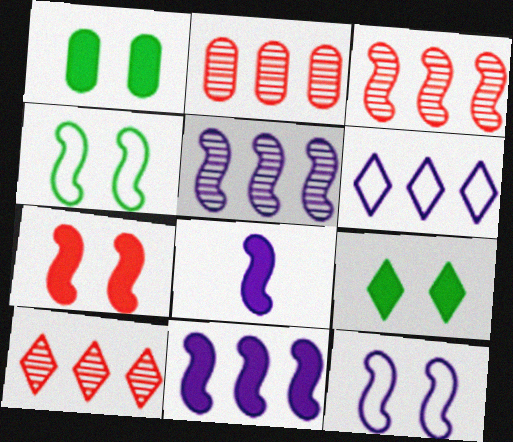[[2, 3, 10], 
[3, 4, 8], 
[5, 8, 12]]